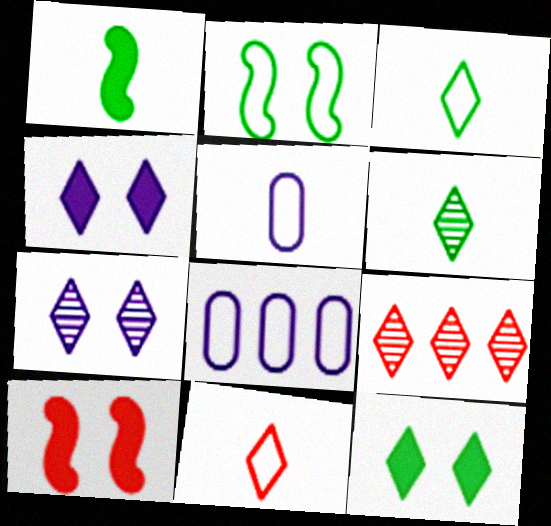[[2, 8, 11], 
[3, 4, 9], 
[6, 7, 9], 
[6, 8, 10]]